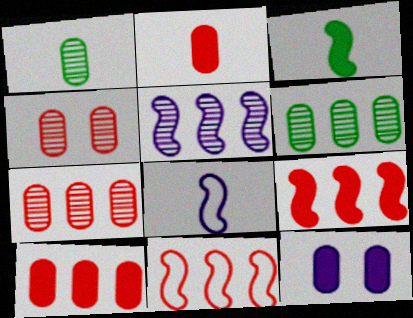[]